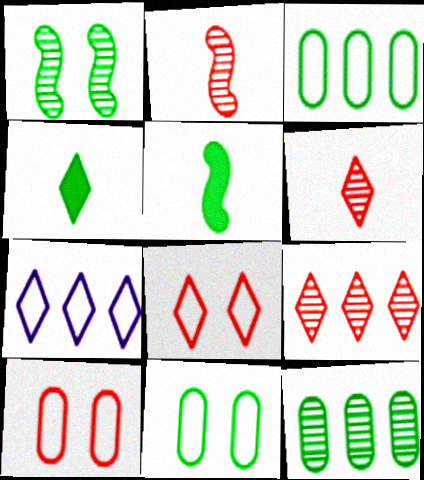[[1, 3, 4]]